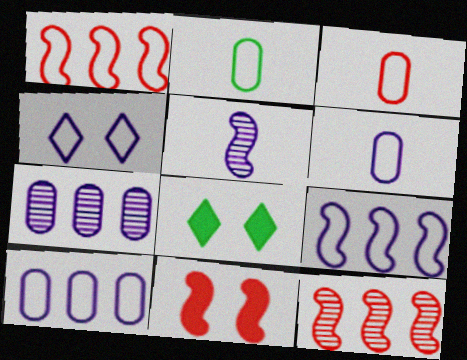[[1, 2, 4], 
[2, 3, 6], 
[4, 6, 9], 
[6, 8, 12]]